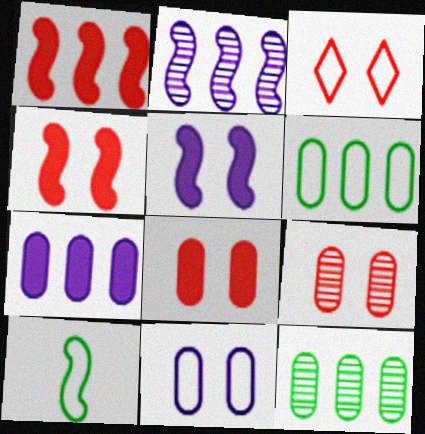[[2, 4, 10], 
[3, 4, 9]]